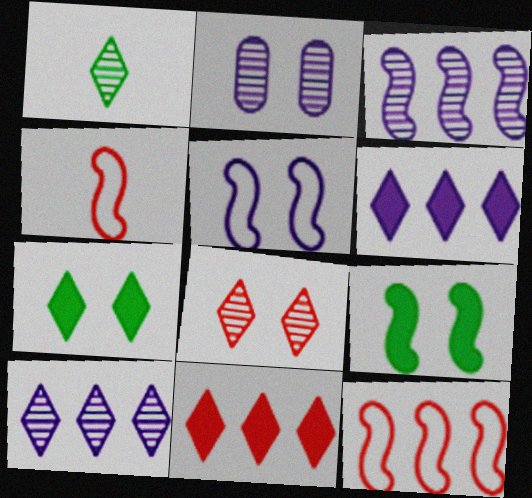[[1, 8, 10], 
[3, 4, 9]]